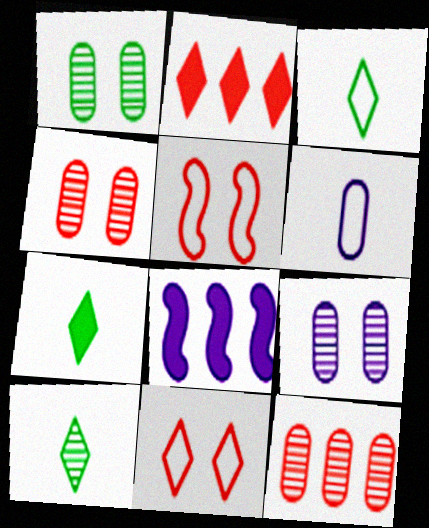[[1, 4, 9], 
[3, 4, 8], 
[3, 7, 10]]